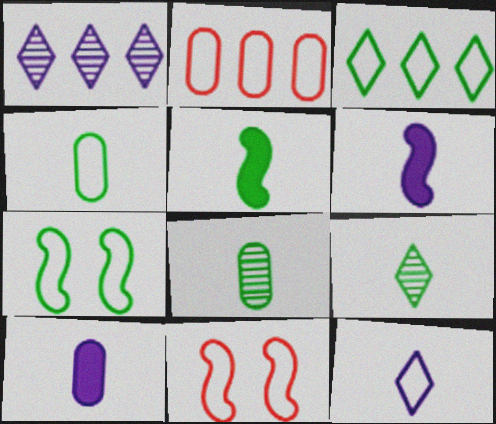[[2, 7, 12], 
[3, 4, 7], 
[4, 5, 9]]